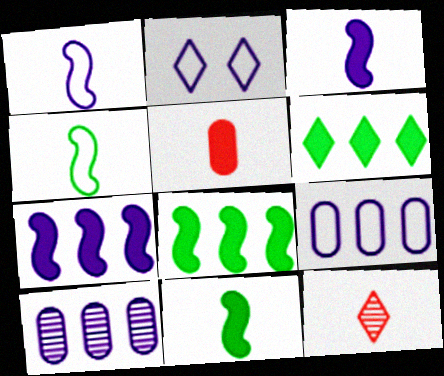[[1, 2, 9], 
[2, 3, 10], 
[2, 6, 12]]